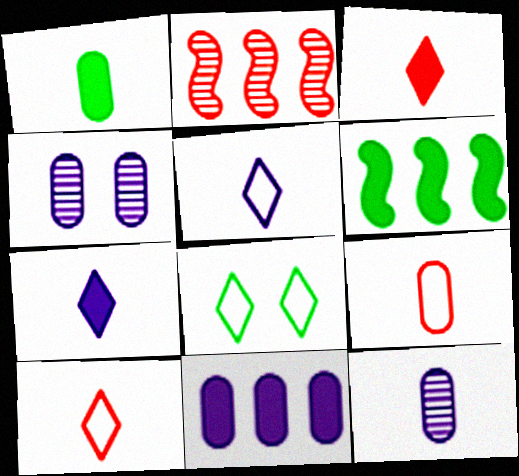[[1, 9, 12], 
[4, 6, 10]]